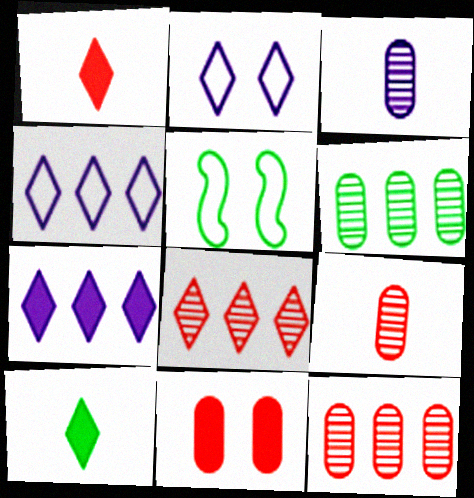[[2, 8, 10], 
[5, 6, 10], 
[5, 7, 9]]